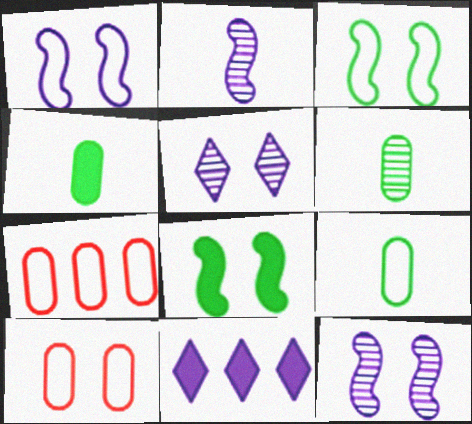[[4, 6, 9], 
[5, 8, 10]]